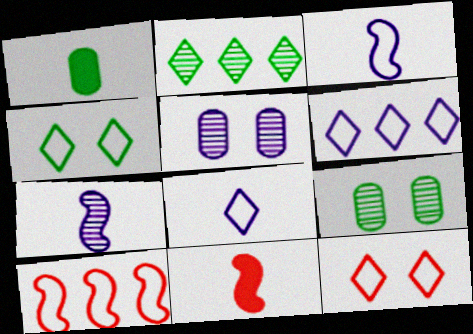[[6, 9, 11]]